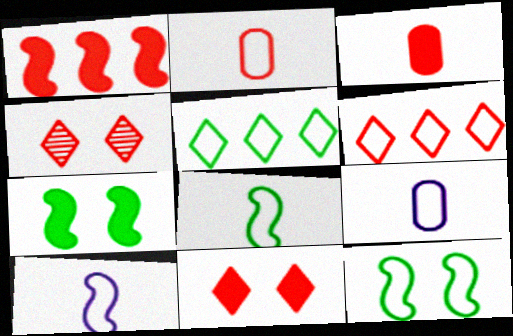[[1, 2, 4], 
[1, 3, 11], 
[6, 9, 12]]